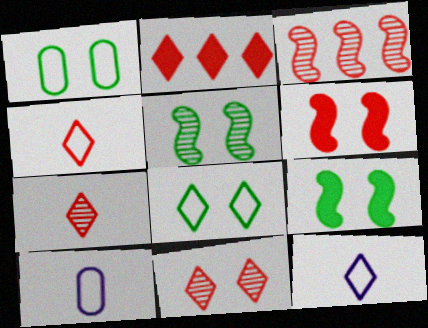[[2, 4, 11], 
[2, 5, 10]]